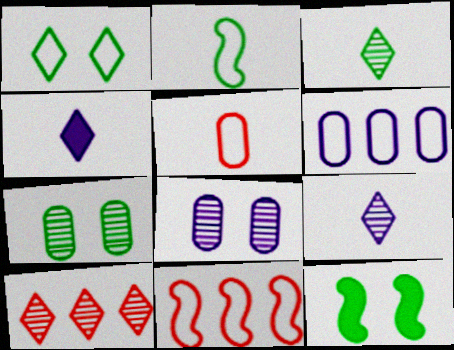[[1, 4, 10], 
[1, 7, 12], 
[4, 7, 11]]